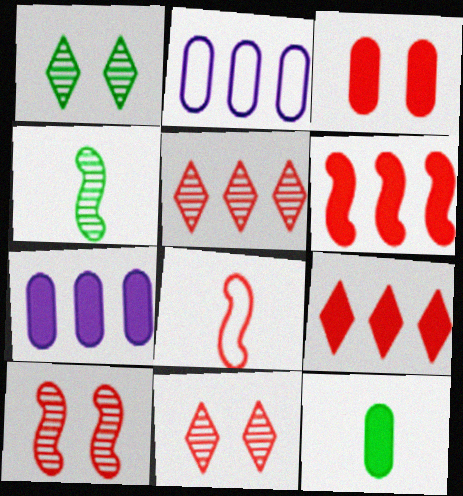[[1, 7, 8], 
[3, 5, 8], 
[3, 7, 12], 
[6, 8, 10]]